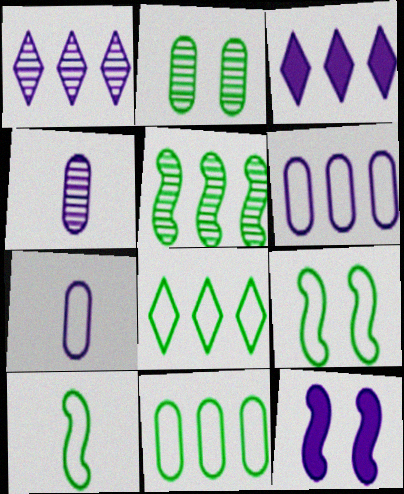[[1, 7, 12]]